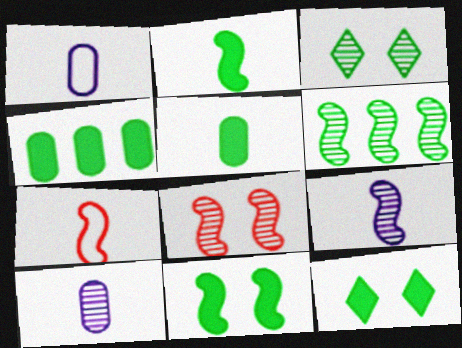[[2, 4, 12], 
[2, 7, 9], 
[6, 8, 9]]